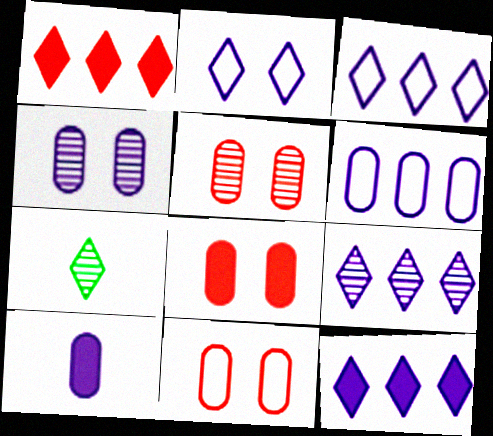[[1, 2, 7], 
[3, 9, 12], 
[4, 6, 10], 
[5, 8, 11]]